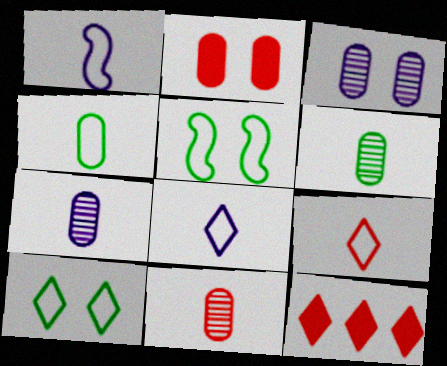[[1, 4, 9], 
[5, 7, 12], 
[6, 7, 11]]